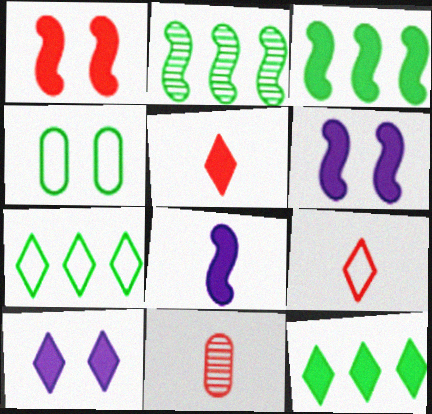[[1, 3, 8], 
[5, 10, 12], 
[6, 7, 11]]